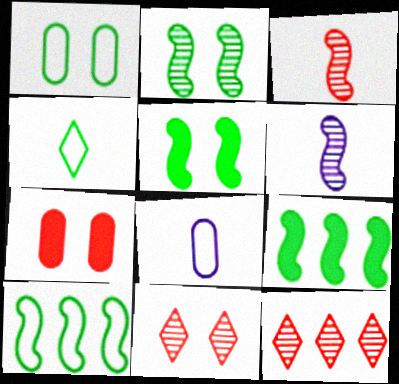[[1, 4, 10], 
[5, 8, 12], 
[8, 9, 11]]